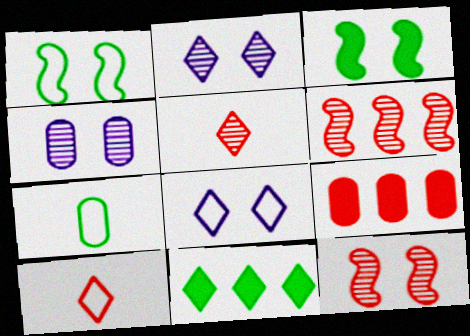[[2, 10, 11], 
[4, 7, 9], 
[5, 8, 11], 
[9, 10, 12]]